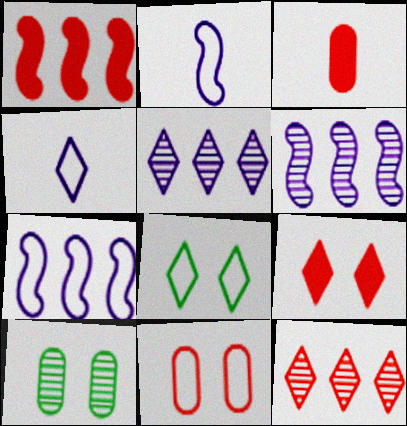[[1, 3, 9], 
[1, 4, 10], 
[3, 6, 8]]